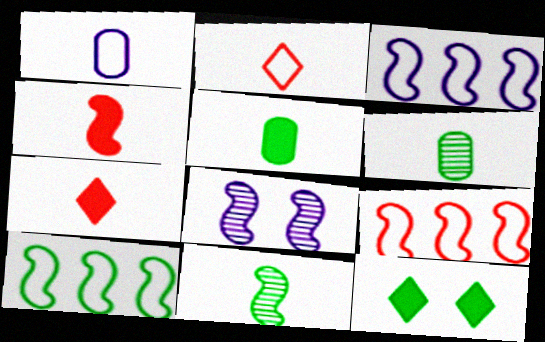[[1, 7, 11], 
[3, 9, 10], 
[4, 8, 10], 
[6, 10, 12]]